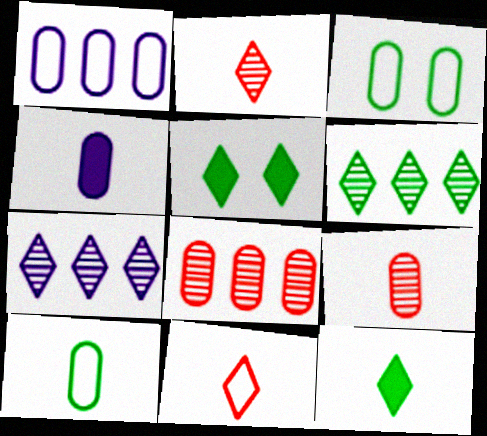[[3, 4, 8], 
[4, 9, 10], 
[5, 7, 11]]